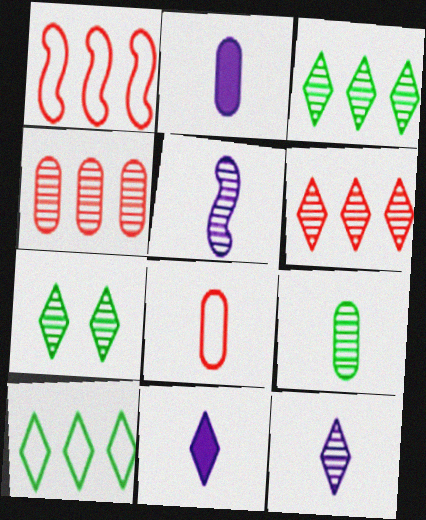[[1, 2, 7], 
[2, 8, 9], 
[4, 5, 7], 
[6, 7, 12]]